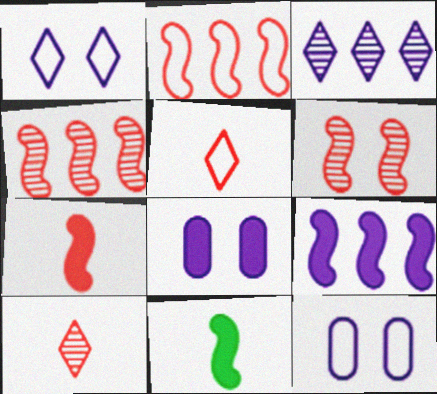[[2, 6, 7]]